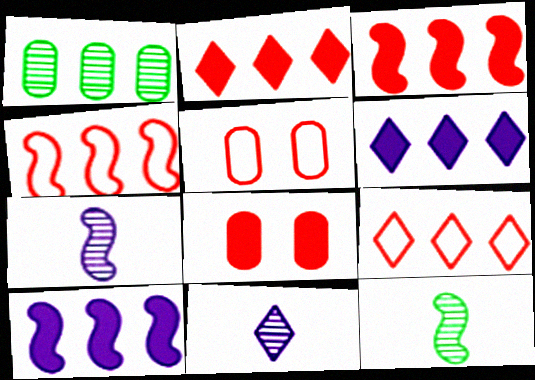[[1, 4, 6], 
[1, 9, 10], 
[5, 6, 12]]